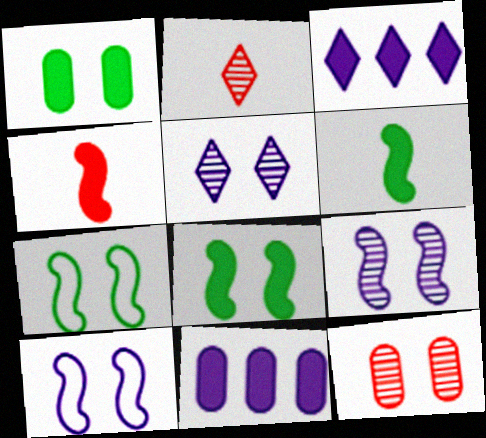[[1, 3, 4], 
[2, 7, 11]]